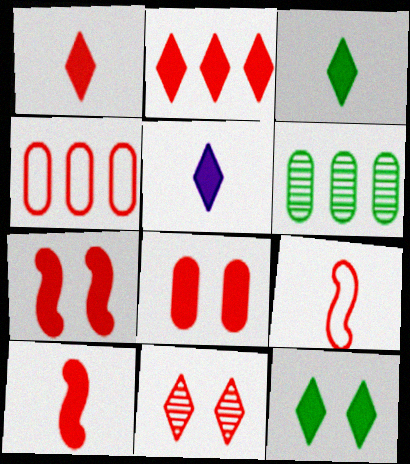[[1, 3, 5], 
[2, 5, 12], 
[2, 8, 10], 
[4, 10, 11]]